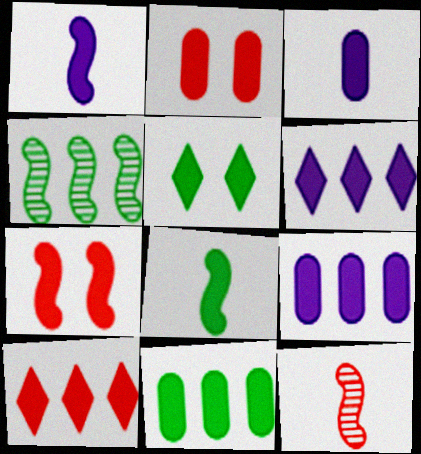[[2, 3, 11], 
[2, 6, 8], 
[5, 8, 11]]